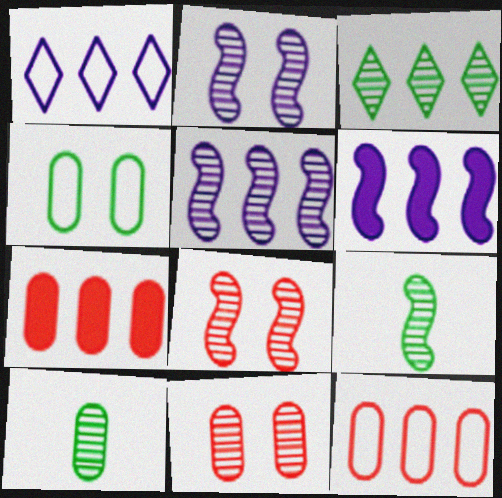[[3, 6, 12], 
[5, 8, 9]]